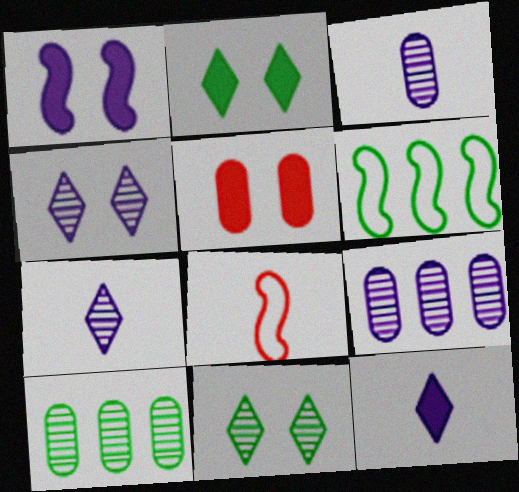[[1, 2, 5], 
[2, 8, 9], 
[5, 6, 7]]